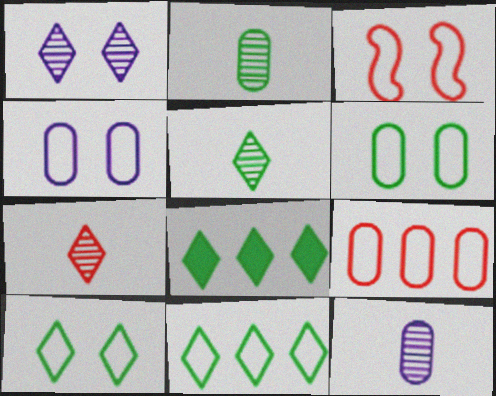[[3, 4, 10], 
[3, 8, 12], 
[5, 8, 10]]